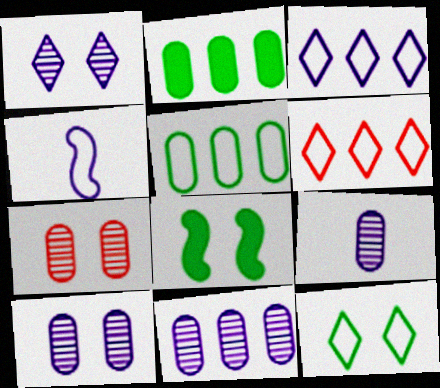[[6, 8, 9], 
[9, 10, 11]]